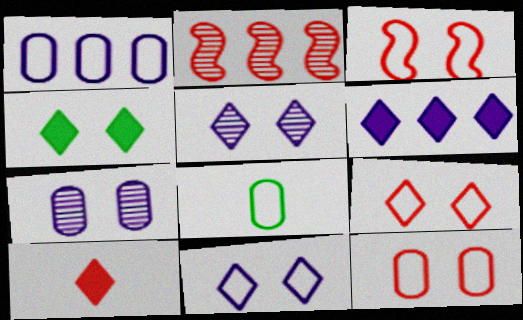[[1, 8, 12], 
[2, 10, 12], 
[3, 4, 7], 
[3, 9, 12], 
[4, 5, 9], 
[4, 6, 10]]